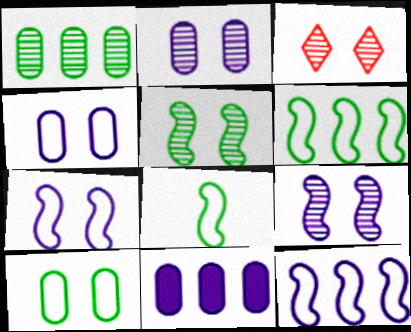[[2, 3, 5], 
[3, 8, 11]]